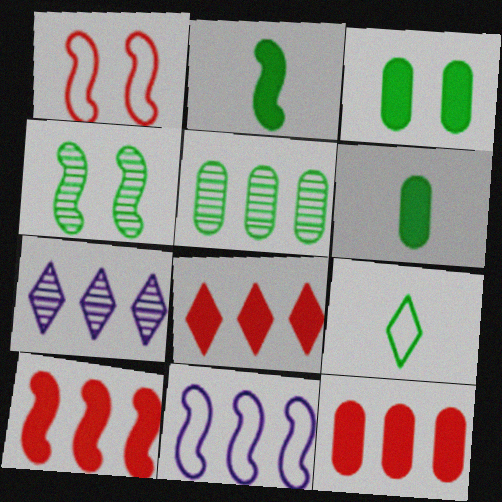[[1, 6, 7], 
[5, 8, 11], 
[8, 10, 12]]